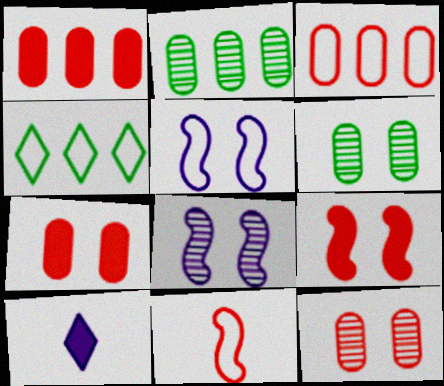[]